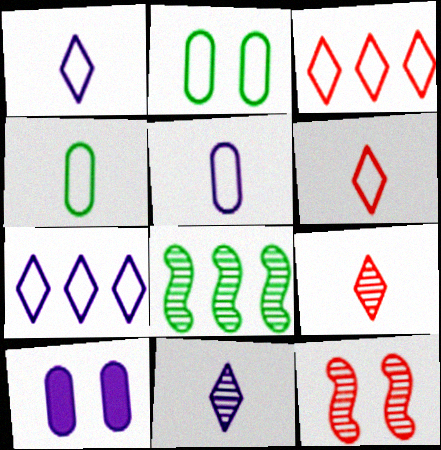[[6, 8, 10]]